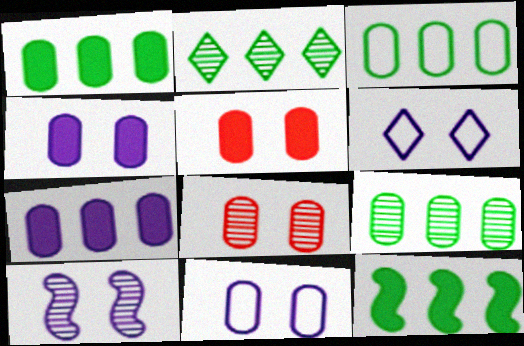[[1, 3, 9], 
[2, 3, 12], 
[4, 6, 10]]